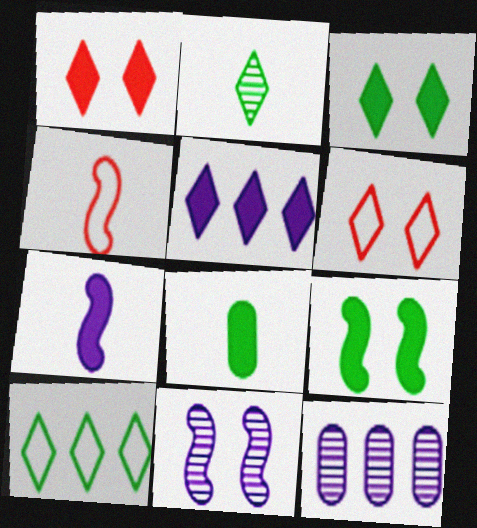[[2, 3, 10], 
[2, 5, 6], 
[3, 4, 12]]